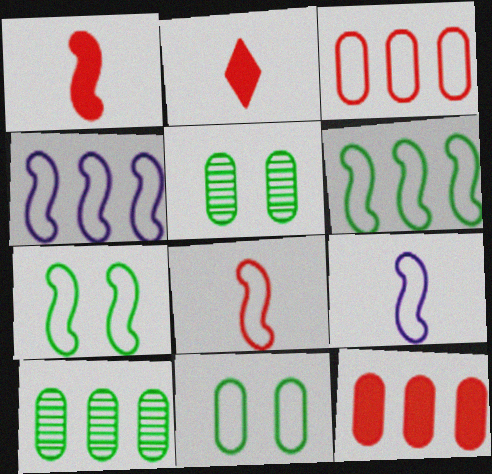[[2, 4, 5], 
[4, 7, 8]]